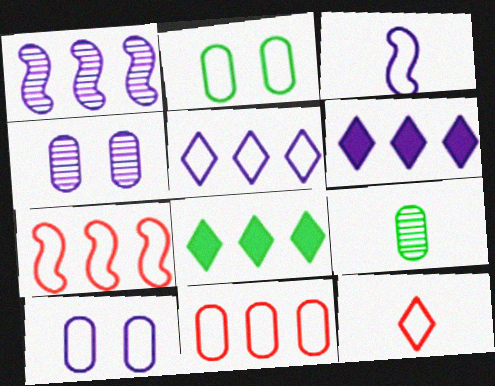[[1, 8, 11], 
[3, 4, 6], 
[3, 5, 10]]